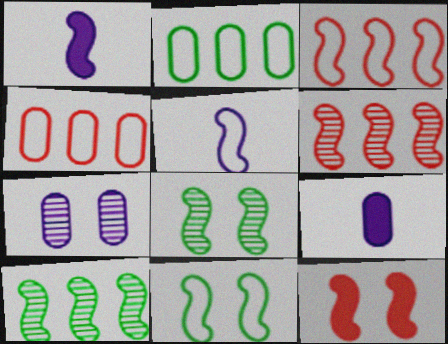[[1, 3, 8], 
[1, 6, 11], 
[3, 5, 11], 
[5, 10, 12]]